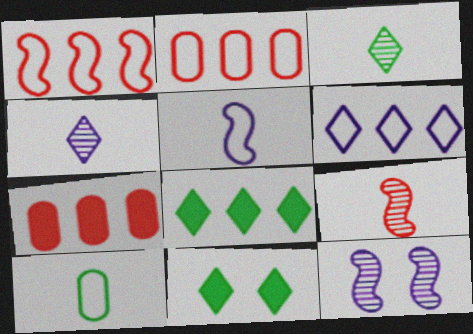[]